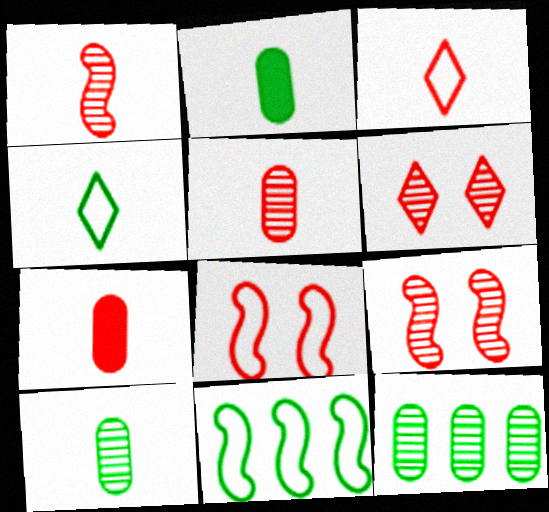[[1, 3, 7]]